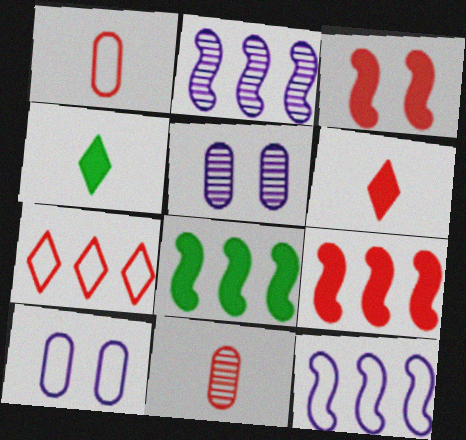[[3, 7, 11]]